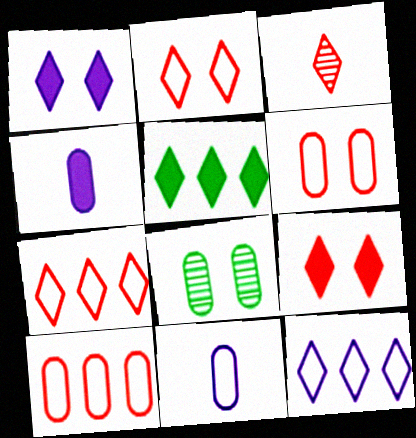[[3, 7, 9], 
[4, 8, 10]]